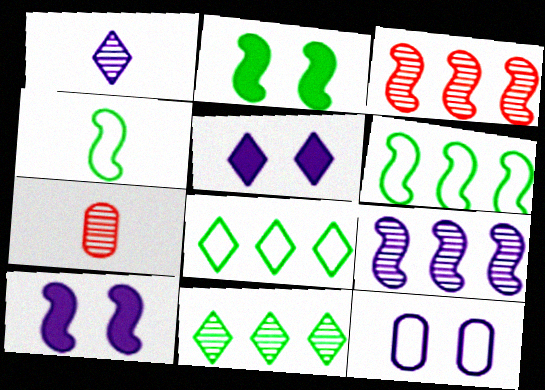[[3, 4, 10], 
[5, 6, 7], 
[7, 8, 10]]